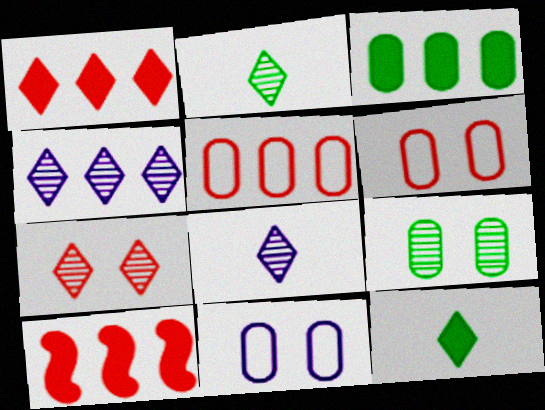[[2, 4, 7], 
[2, 10, 11]]